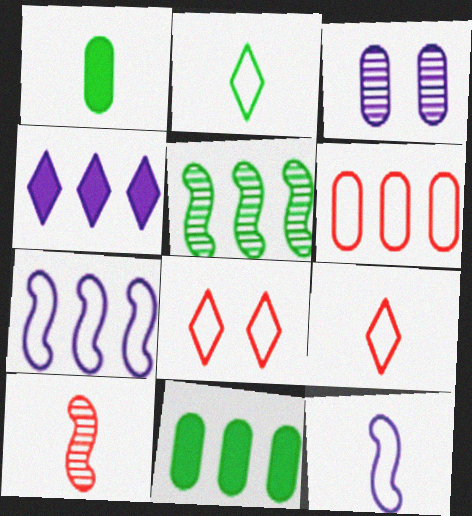[[1, 3, 6], 
[3, 4, 12], 
[4, 5, 6]]